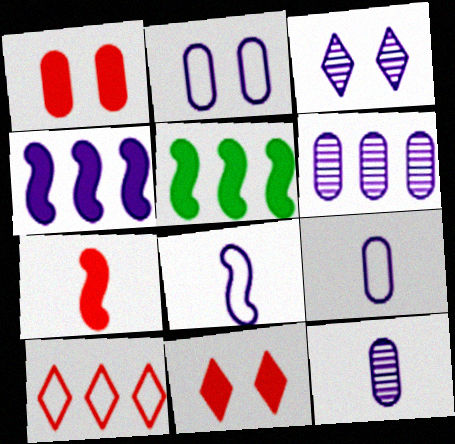[[3, 4, 9], 
[5, 6, 10]]